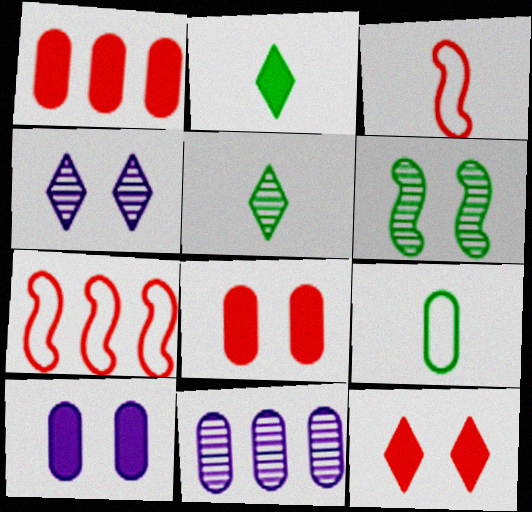[[5, 7, 10], 
[8, 9, 11]]